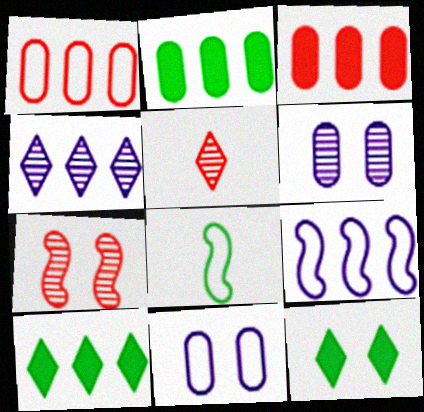[[7, 11, 12]]